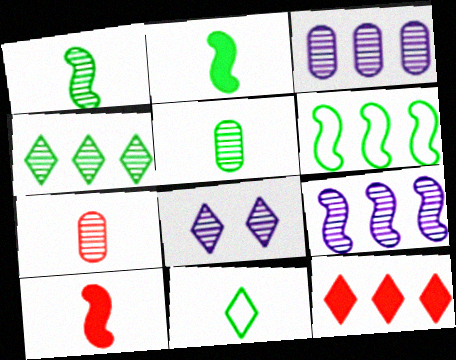[[2, 5, 11], 
[3, 6, 12], 
[8, 11, 12]]